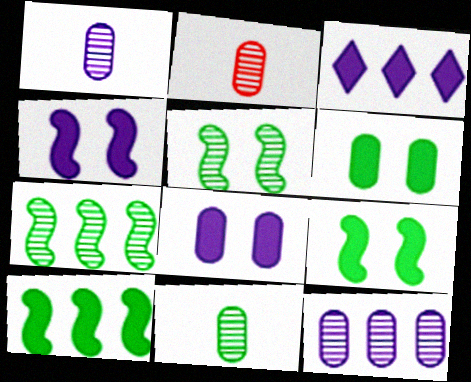[[1, 2, 11]]